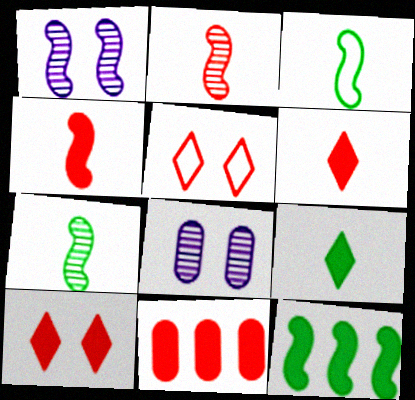[[2, 5, 11], 
[4, 10, 11]]